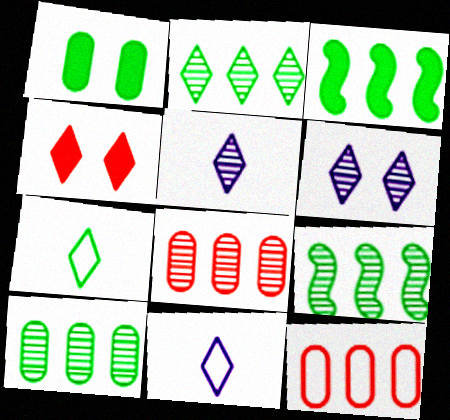[[1, 7, 9], 
[2, 4, 11], 
[2, 9, 10]]